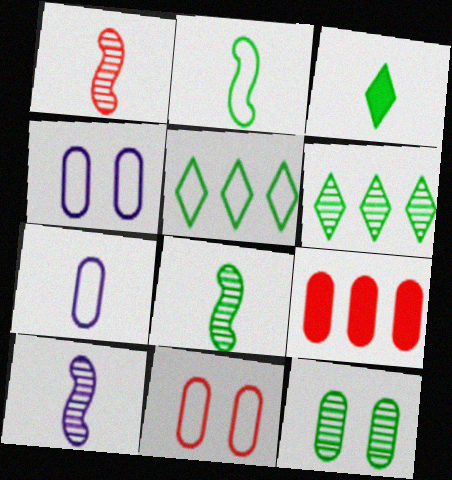[[1, 3, 7], 
[1, 8, 10], 
[6, 8, 12], 
[7, 9, 12]]